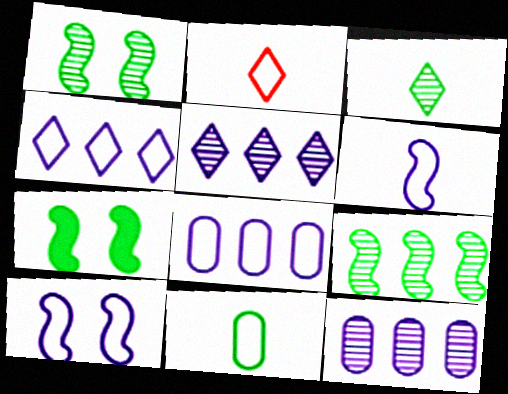[[2, 6, 11], 
[2, 7, 12]]